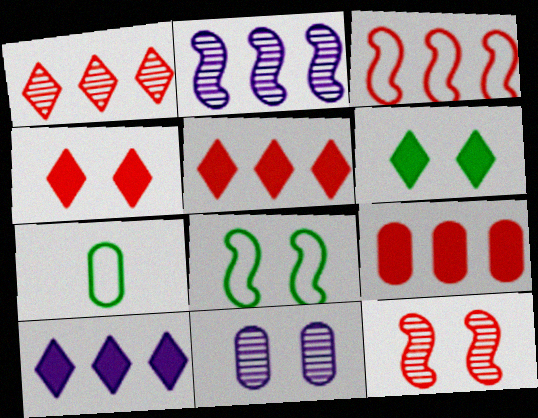[[1, 3, 9], 
[2, 4, 7], 
[4, 8, 11], 
[7, 9, 11], 
[7, 10, 12]]